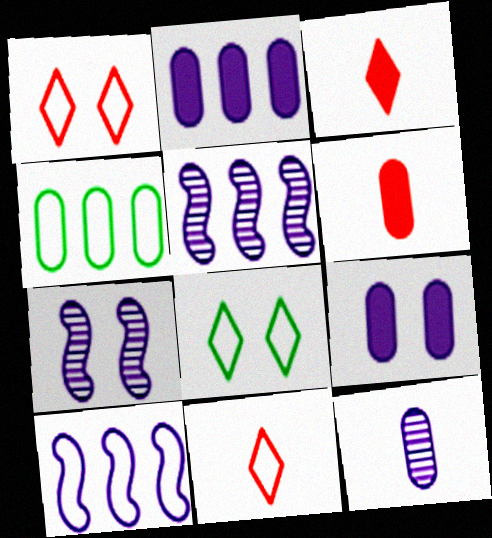[[3, 4, 7], 
[5, 6, 8]]